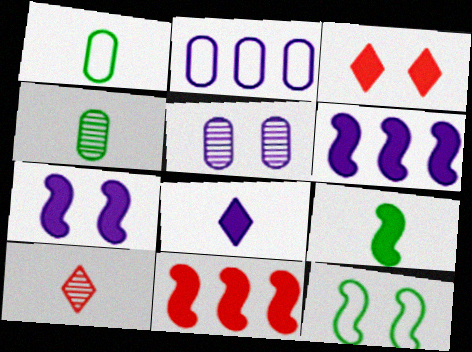[[3, 5, 12], 
[7, 9, 11]]